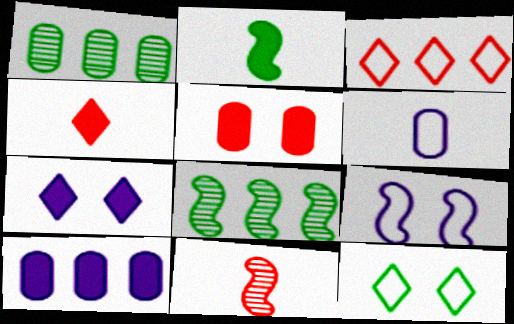[[1, 2, 12], 
[1, 4, 9], 
[1, 5, 6], 
[3, 5, 11], 
[3, 8, 10], 
[10, 11, 12]]